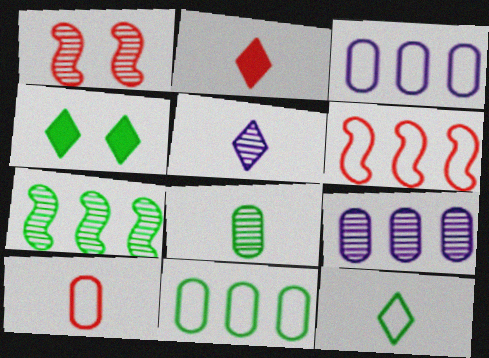[[2, 5, 12]]